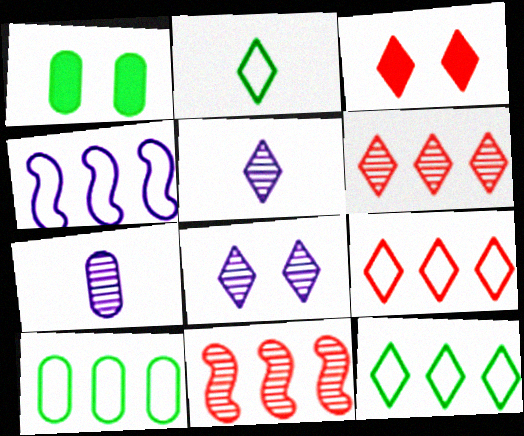[[3, 5, 12], 
[4, 9, 10]]